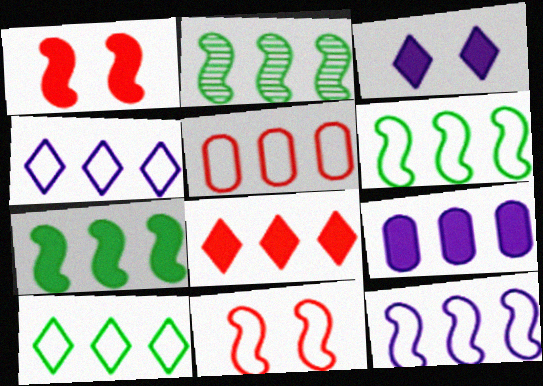[[2, 6, 7], 
[4, 5, 6], 
[5, 10, 12], 
[7, 8, 9]]